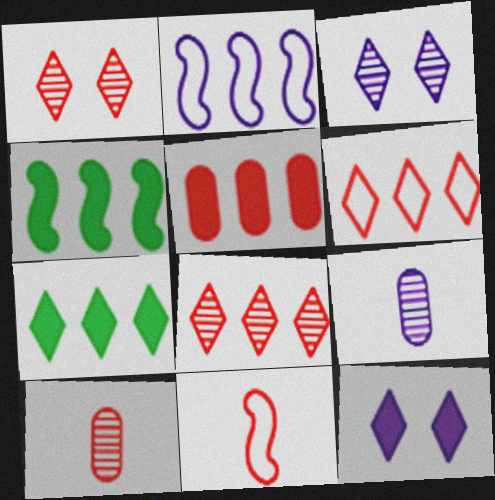[[1, 5, 11], 
[2, 9, 12]]